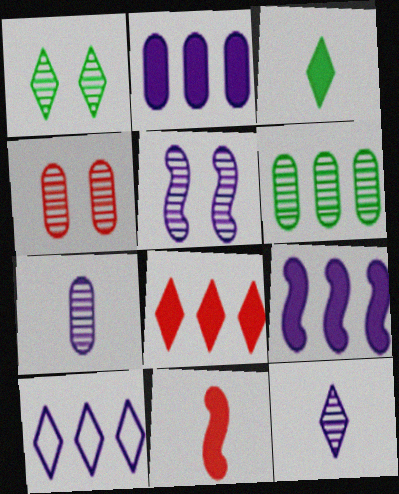[[1, 4, 5], 
[4, 6, 7]]